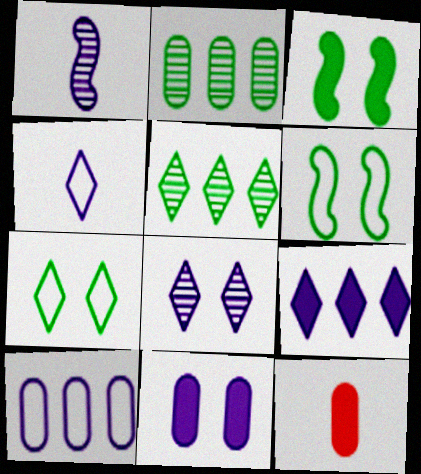[[3, 9, 12], 
[4, 8, 9]]